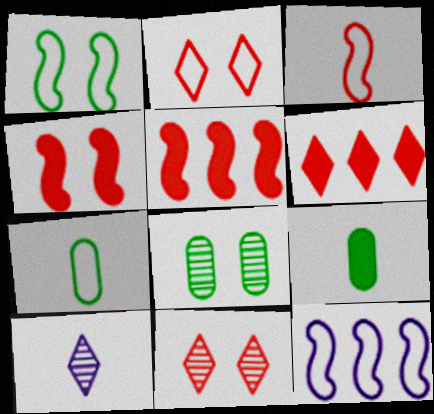[[1, 3, 12], 
[2, 7, 12], 
[3, 9, 10], 
[9, 11, 12]]